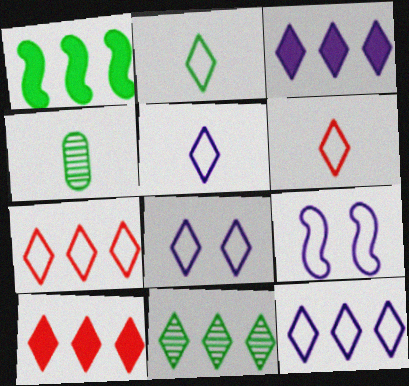[[2, 5, 6], 
[2, 7, 8], 
[3, 7, 11], 
[4, 9, 10], 
[5, 8, 12], 
[10, 11, 12]]